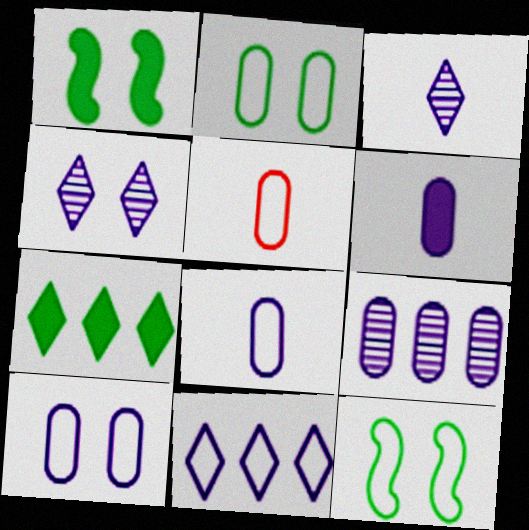[[5, 11, 12], 
[6, 9, 10]]